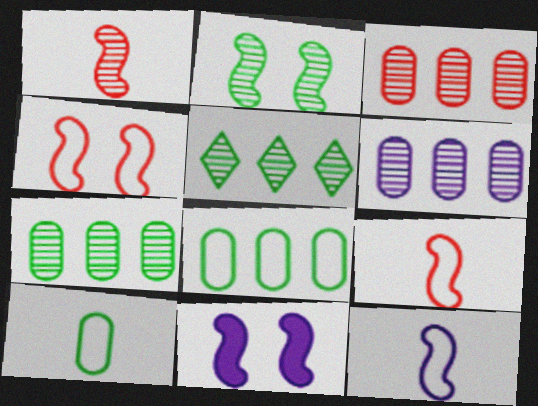[[2, 4, 11], 
[3, 6, 7]]